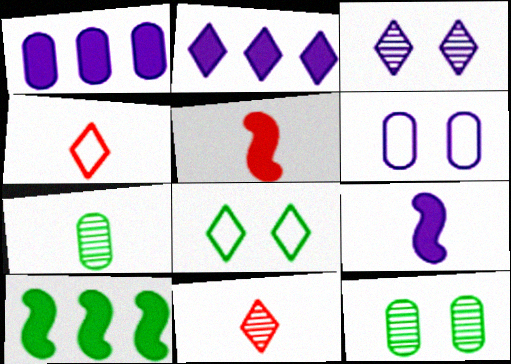[[2, 8, 11], 
[4, 7, 9], 
[6, 10, 11], 
[7, 8, 10]]